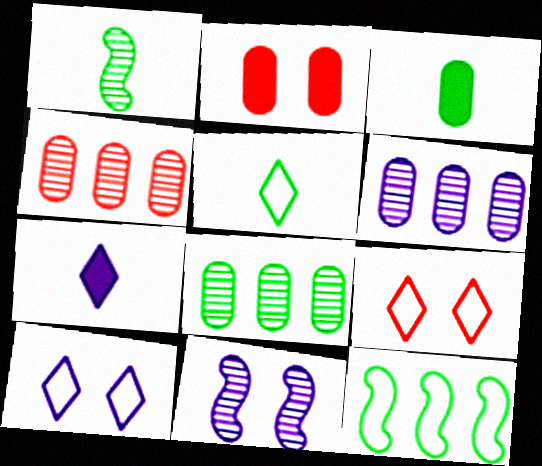[[1, 3, 5], 
[4, 6, 8]]